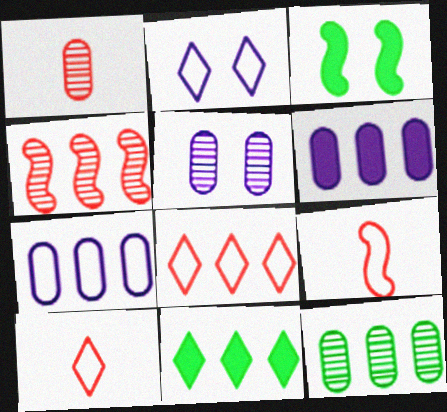[[1, 5, 12], 
[4, 7, 11], 
[5, 9, 11]]